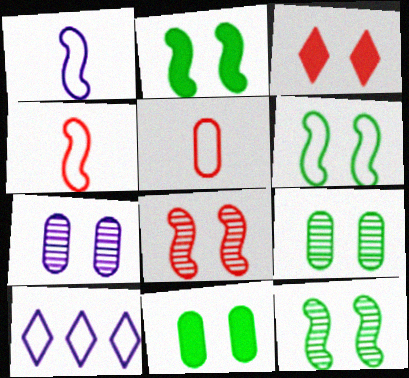[[2, 6, 12], 
[3, 6, 7], 
[5, 6, 10]]